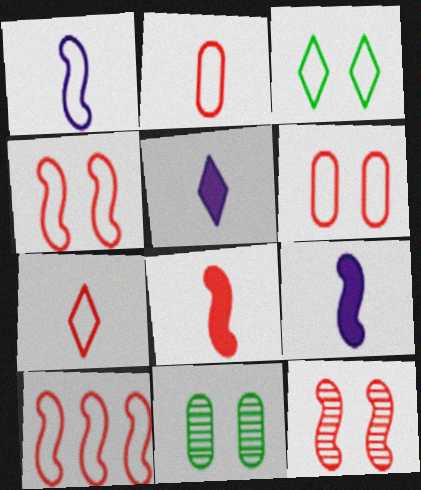[[5, 10, 11], 
[6, 7, 10], 
[8, 10, 12]]